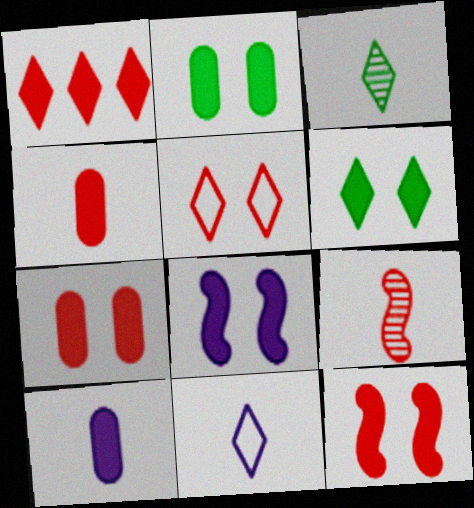[[1, 4, 12], 
[6, 7, 8]]